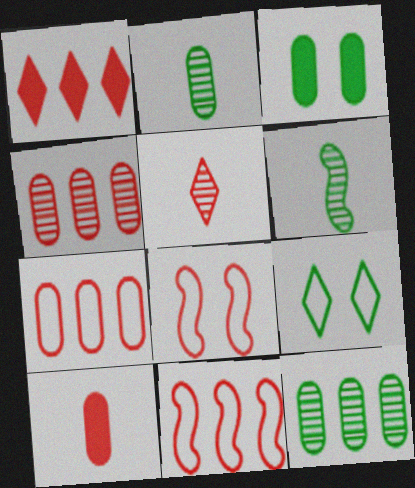[[1, 4, 11]]